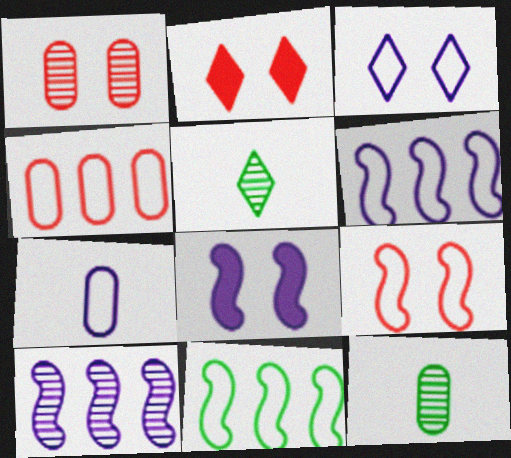[[1, 2, 9], 
[1, 5, 10], 
[2, 6, 12], 
[3, 6, 7], 
[4, 5, 8]]